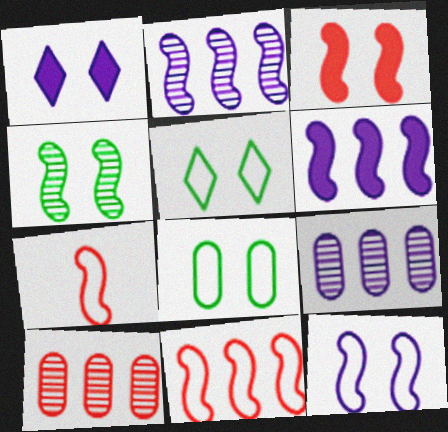[[3, 4, 12], 
[4, 6, 7]]